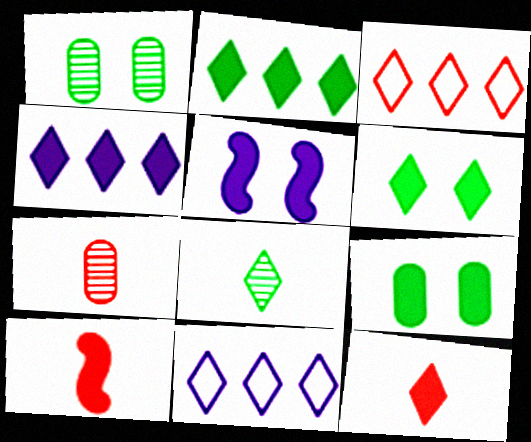[[1, 10, 11], 
[4, 6, 12], 
[4, 9, 10]]